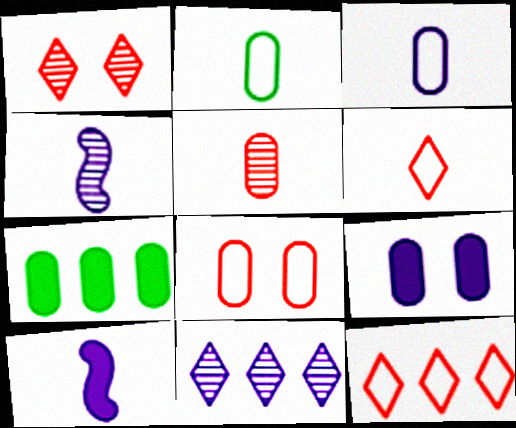[]